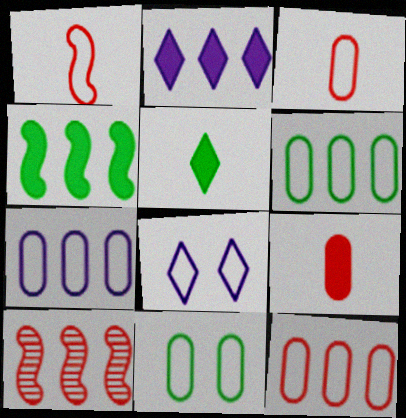[[1, 6, 8], 
[2, 6, 10], 
[3, 7, 11], 
[6, 7, 12]]